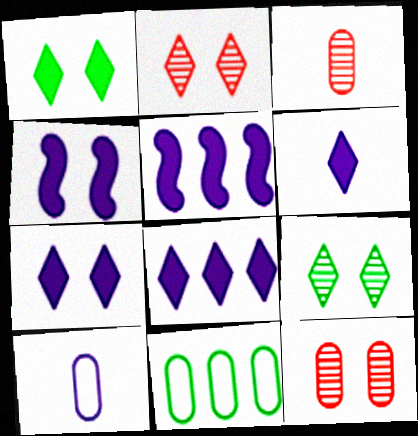[[6, 7, 8]]